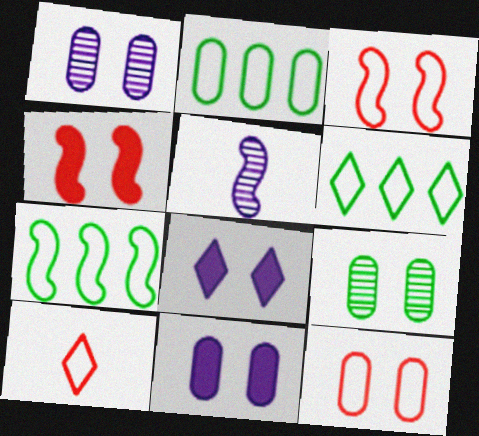[[2, 6, 7], 
[3, 8, 9], 
[4, 5, 7], 
[9, 11, 12]]